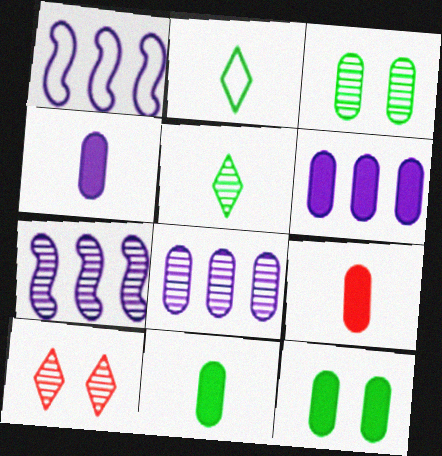[[1, 10, 11], 
[4, 9, 11], 
[6, 9, 12]]